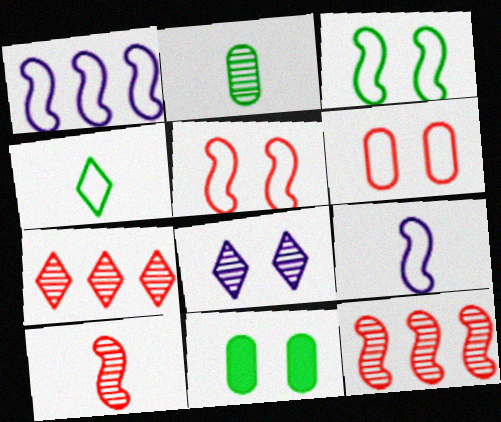[[1, 4, 6], 
[2, 8, 12], 
[5, 8, 11], 
[7, 9, 11]]